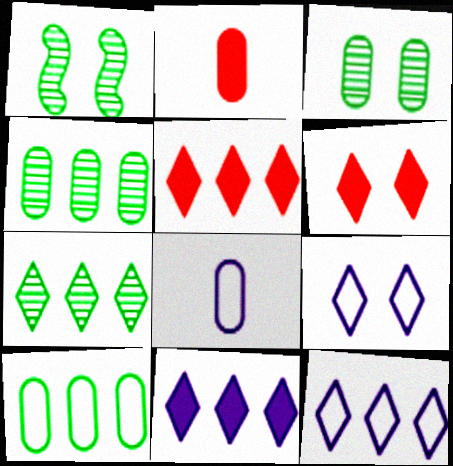[[1, 2, 12], 
[1, 5, 8], 
[5, 7, 12]]